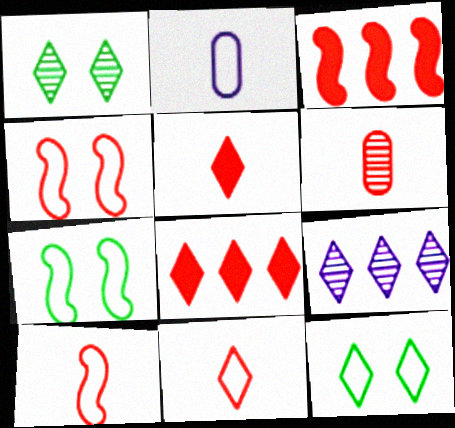[[1, 2, 3], 
[4, 6, 8], 
[5, 6, 10], 
[5, 9, 12]]